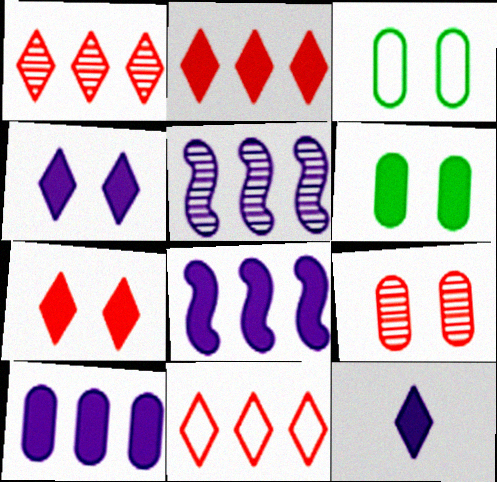[[1, 2, 11]]